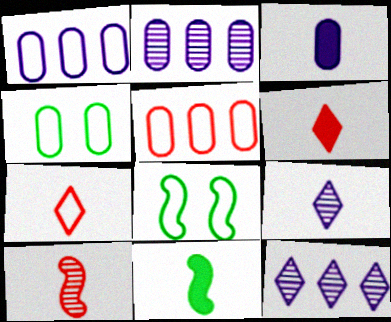[[1, 7, 8], 
[2, 6, 8], 
[3, 6, 11]]